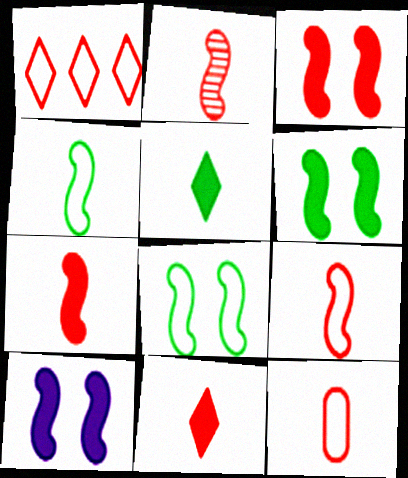[[2, 7, 9], 
[2, 11, 12], 
[3, 6, 10]]